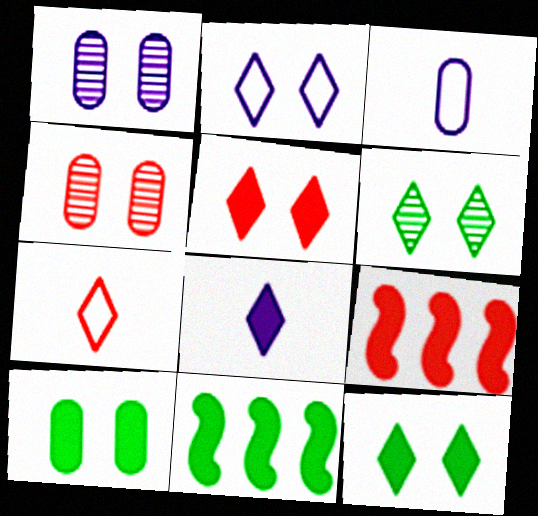[[1, 7, 11], 
[2, 5, 6], 
[3, 6, 9], 
[4, 7, 9], 
[8, 9, 10]]